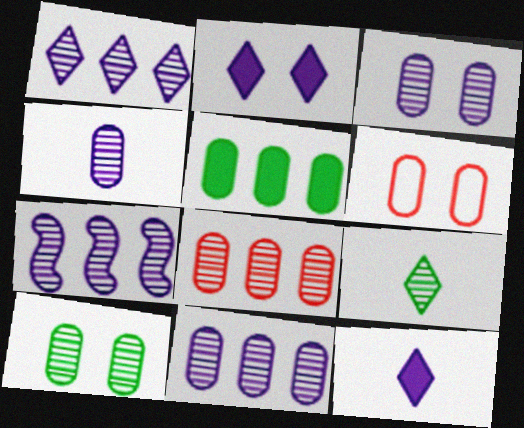[[1, 7, 11], 
[3, 4, 11], 
[4, 5, 6], 
[4, 8, 10]]